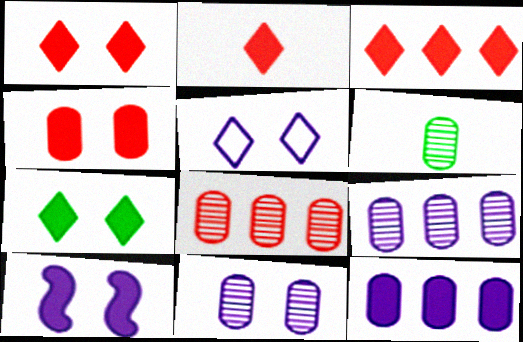[[1, 2, 3], 
[4, 7, 10], 
[5, 10, 11], 
[6, 8, 11]]